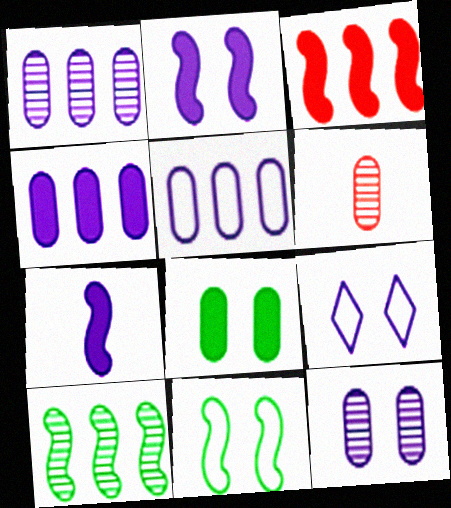[[1, 4, 5], 
[1, 7, 9], 
[2, 9, 12], 
[5, 6, 8]]